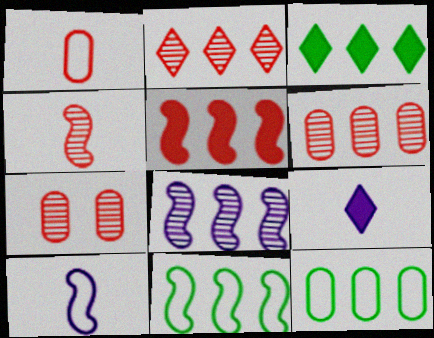[[2, 4, 7], 
[3, 7, 10], 
[5, 8, 11], 
[7, 9, 11]]